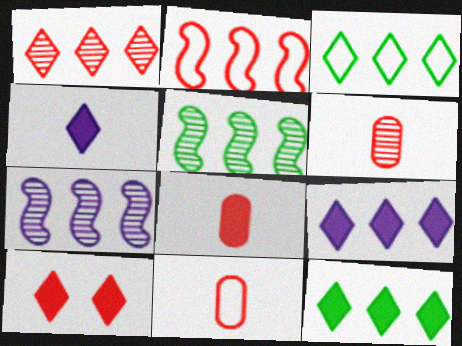[[1, 3, 9], 
[2, 6, 10], 
[4, 10, 12], 
[6, 8, 11]]